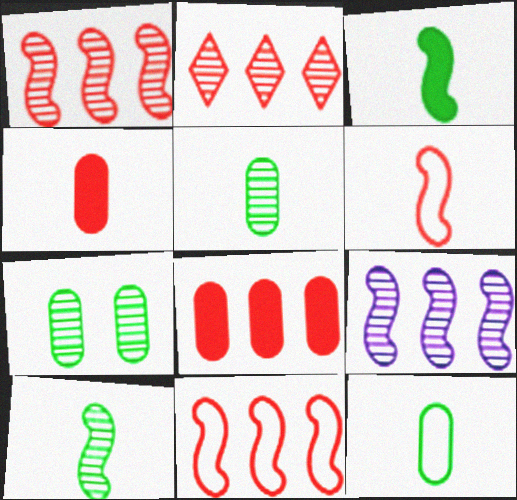[[2, 8, 11]]